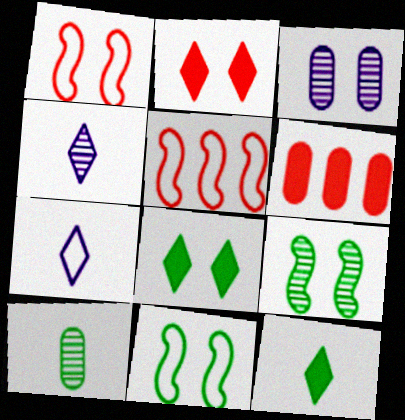[[1, 3, 8], 
[2, 3, 11], 
[3, 5, 12], 
[4, 6, 11], 
[6, 7, 9]]